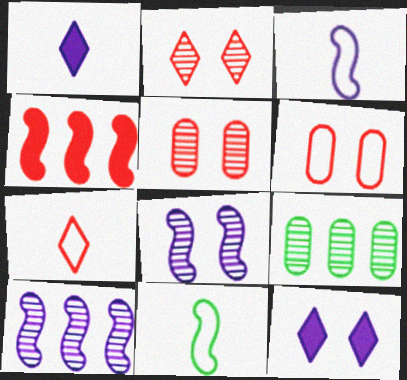[[4, 5, 7], 
[4, 8, 11]]